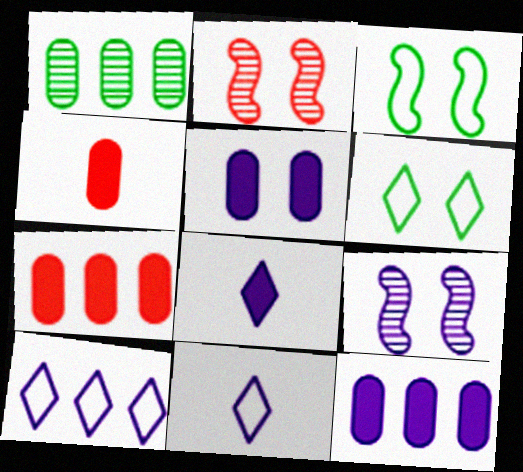[[2, 5, 6], 
[9, 11, 12]]